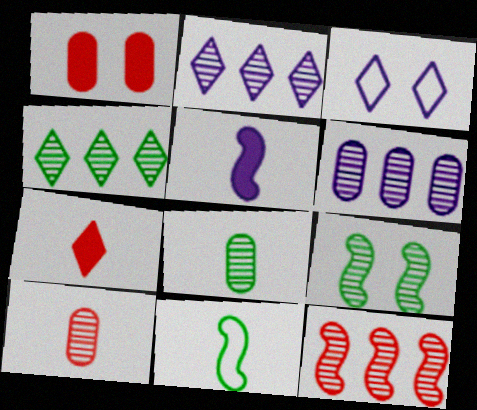[[1, 2, 11], 
[1, 3, 9], 
[2, 9, 10], 
[3, 4, 7], 
[3, 5, 6], 
[4, 6, 12], 
[4, 8, 9]]